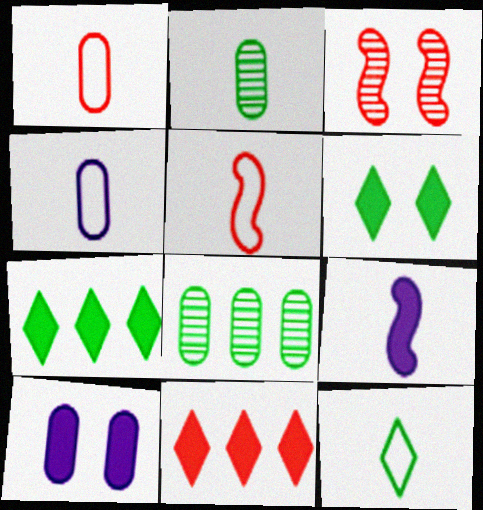[[1, 3, 11], 
[1, 8, 10], 
[3, 4, 7], 
[4, 5, 12]]